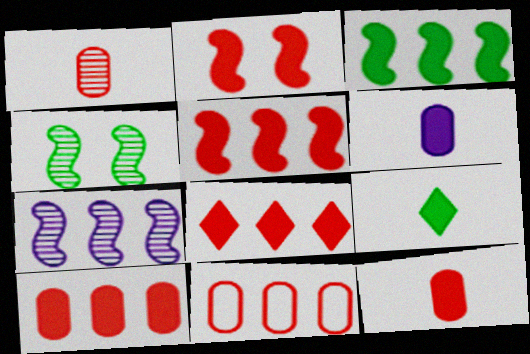[[2, 8, 12], 
[5, 8, 10]]